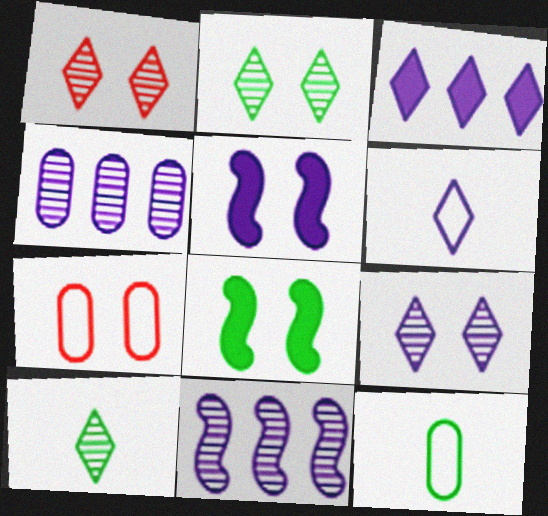[[1, 2, 9], 
[2, 5, 7], 
[3, 6, 9], 
[4, 5, 6], 
[7, 8, 9]]